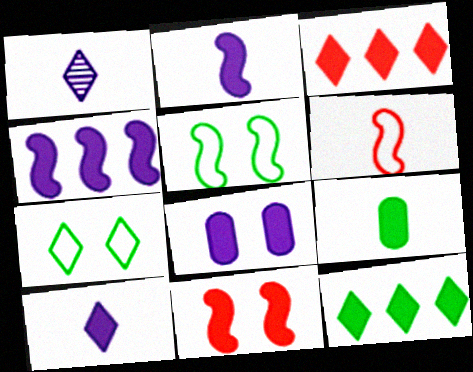[[1, 3, 7], 
[1, 6, 9], 
[4, 8, 10]]